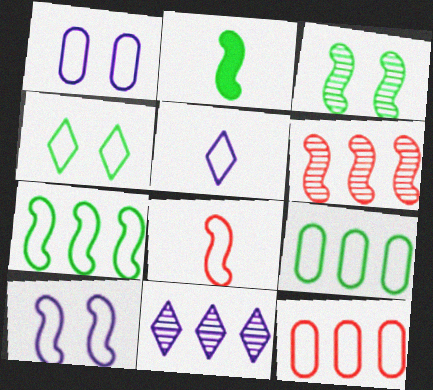[[2, 3, 7], 
[2, 6, 10], 
[7, 8, 10]]